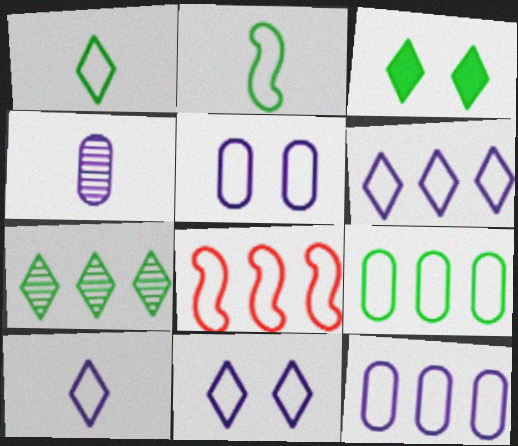[[1, 3, 7], 
[1, 5, 8], 
[3, 4, 8], 
[6, 8, 9], 
[6, 10, 11]]